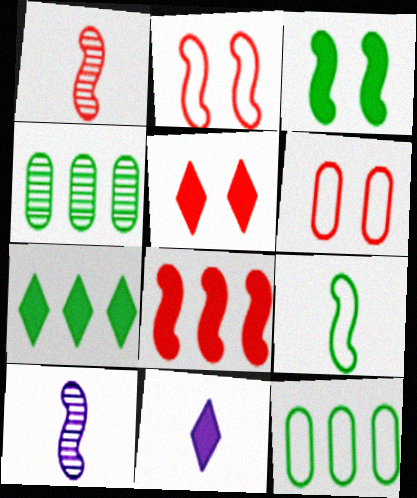[[1, 2, 8], 
[2, 4, 11], 
[5, 7, 11], 
[5, 10, 12], 
[6, 7, 10]]